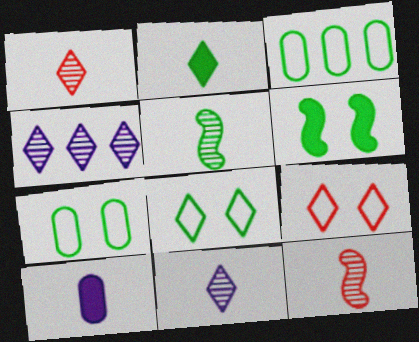[[2, 4, 9]]